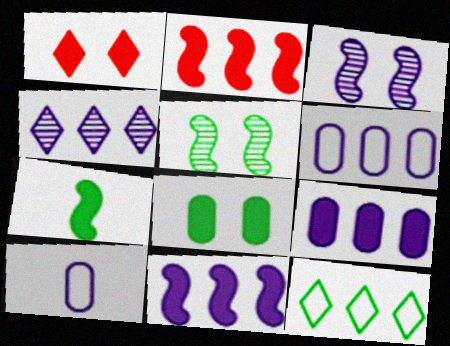[[1, 7, 9], 
[4, 6, 11]]